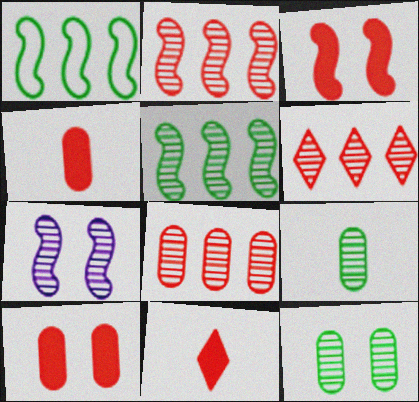[[2, 6, 8], 
[6, 7, 9]]